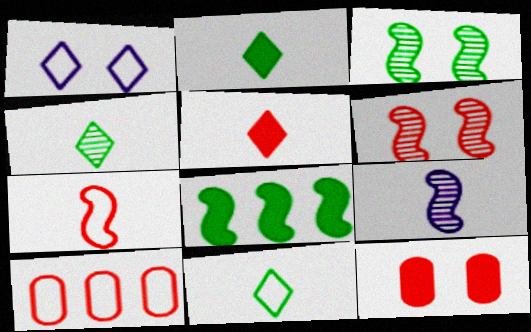[[1, 3, 12], 
[2, 4, 11], 
[5, 6, 10]]